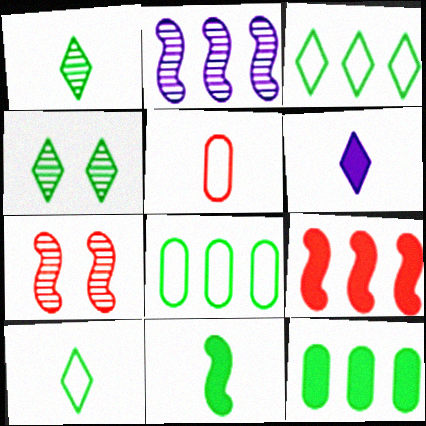[[4, 8, 11], 
[6, 7, 8]]